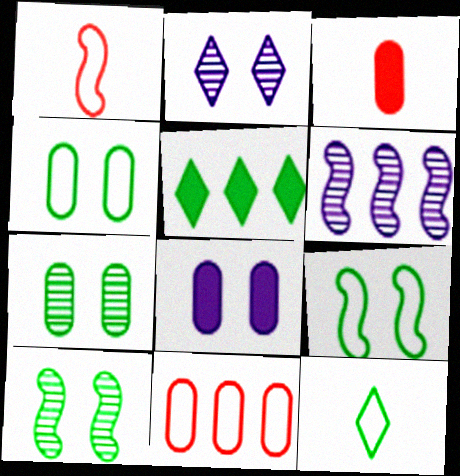[[5, 6, 11]]